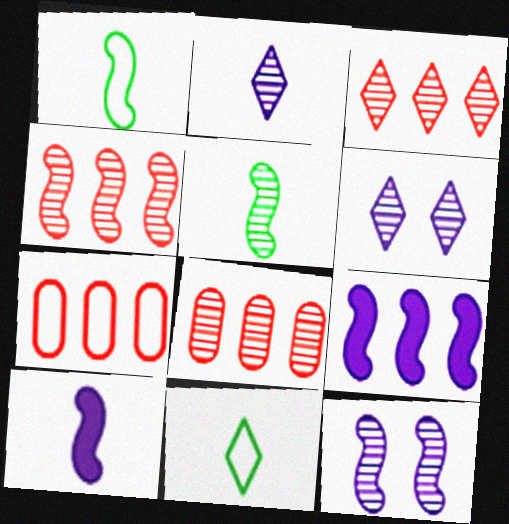[[3, 4, 8], 
[4, 5, 12], 
[5, 6, 8]]